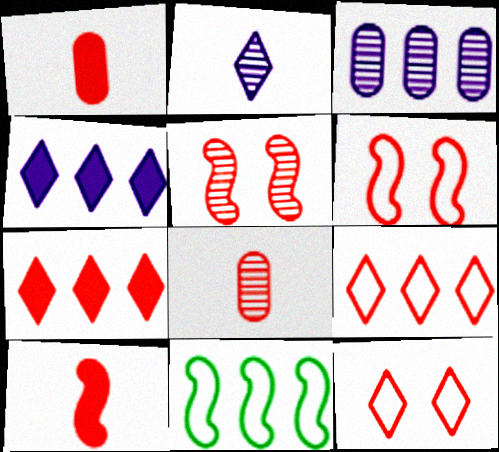[[1, 5, 9], 
[3, 7, 11], 
[6, 7, 8]]